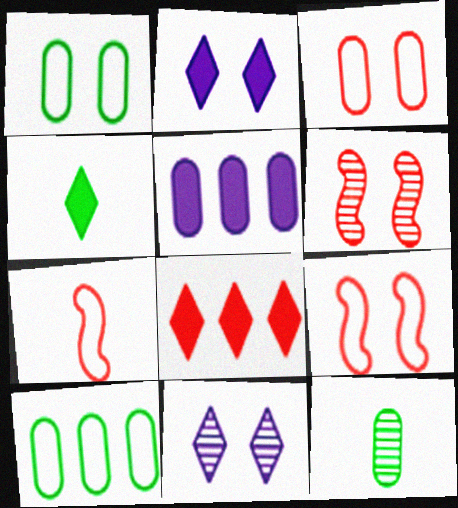[[1, 2, 6], 
[2, 4, 8], 
[3, 5, 12]]